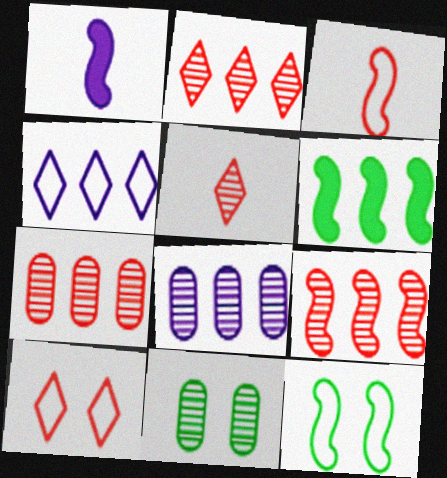[[1, 9, 12], 
[2, 7, 9], 
[4, 6, 7]]